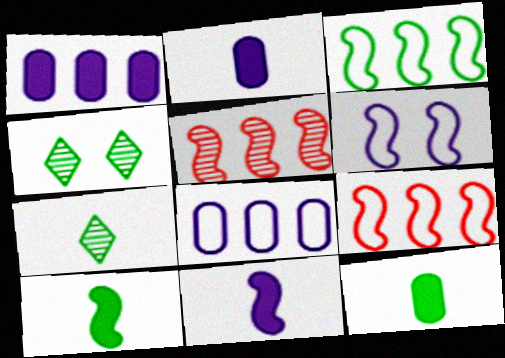[[2, 4, 9], 
[3, 4, 12], 
[5, 6, 10]]